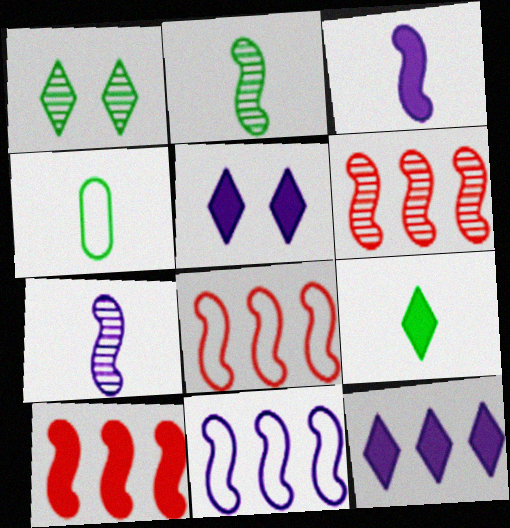[[2, 4, 9], 
[4, 5, 6], 
[6, 8, 10]]